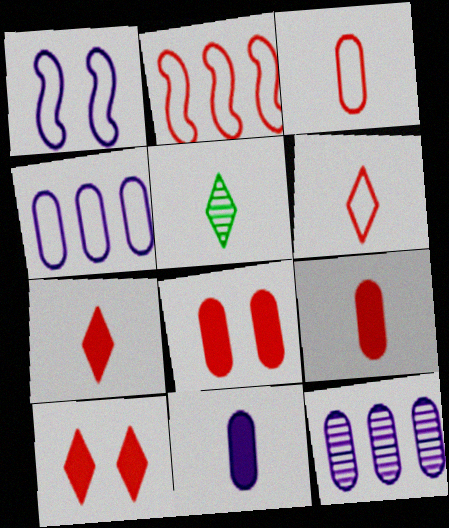[]